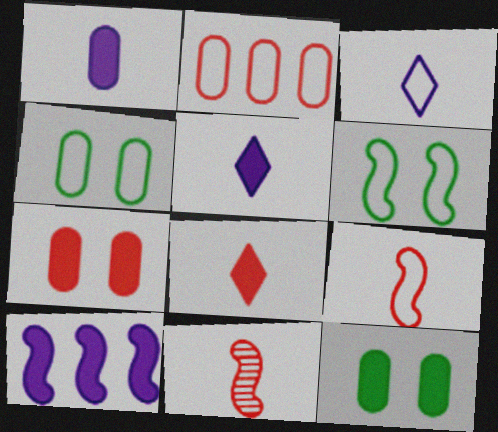[[2, 3, 6], 
[6, 10, 11], 
[8, 10, 12]]